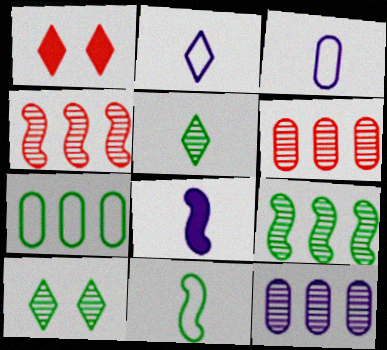[[1, 3, 9], 
[1, 11, 12]]